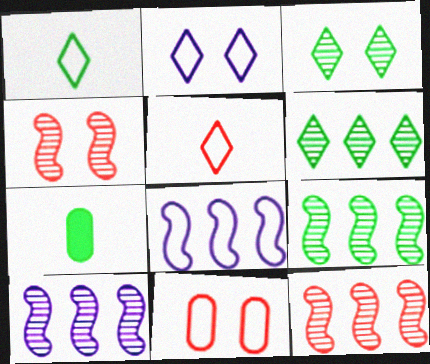[[1, 8, 11], 
[2, 7, 12], 
[9, 10, 12]]